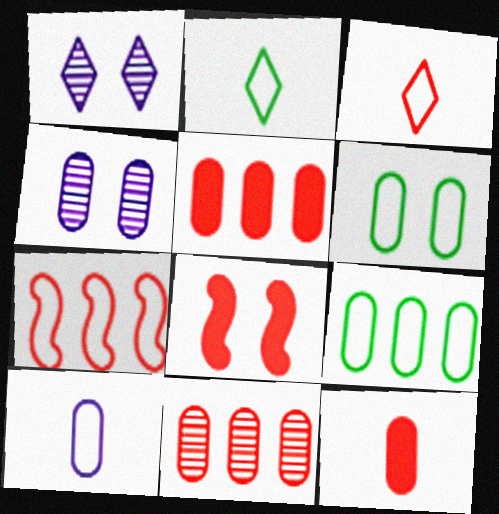[[1, 6, 8], 
[3, 8, 11], 
[4, 9, 12]]